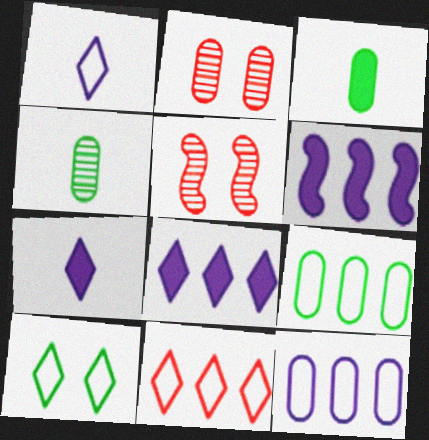[[1, 10, 11], 
[2, 3, 12], 
[5, 7, 9]]